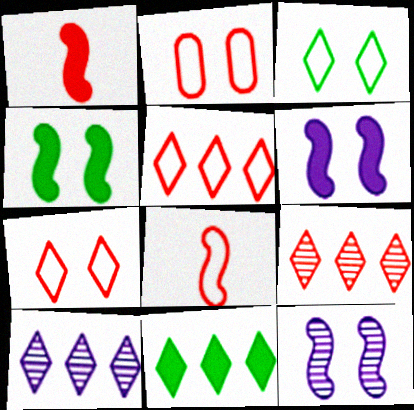[[1, 2, 9], 
[2, 5, 8], 
[5, 10, 11]]